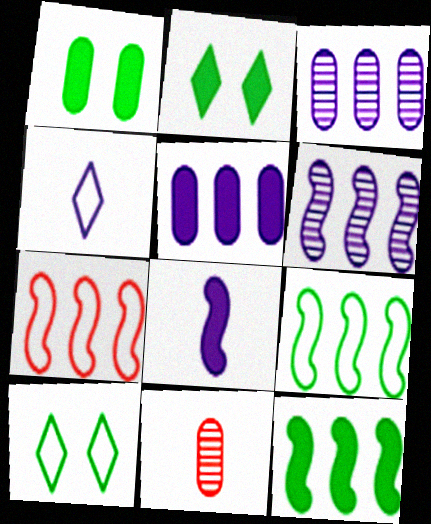[[6, 7, 12]]